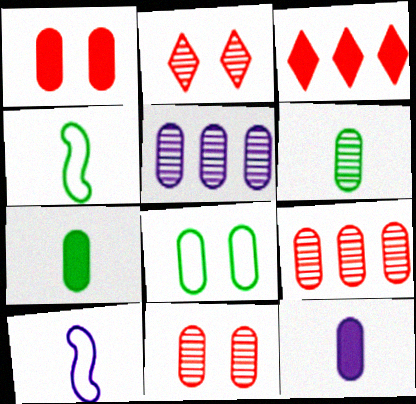[[5, 6, 11], 
[8, 9, 12]]